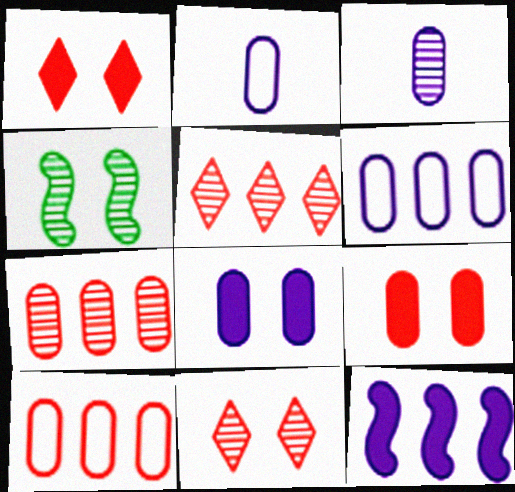[[3, 4, 5], 
[3, 6, 8]]